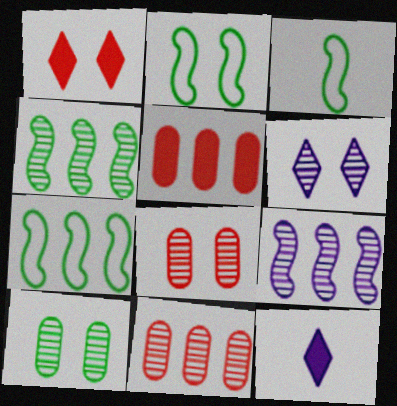[[2, 3, 7], 
[2, 11, 12], 
[3, 5, 6], 
[7, 8, 12]]